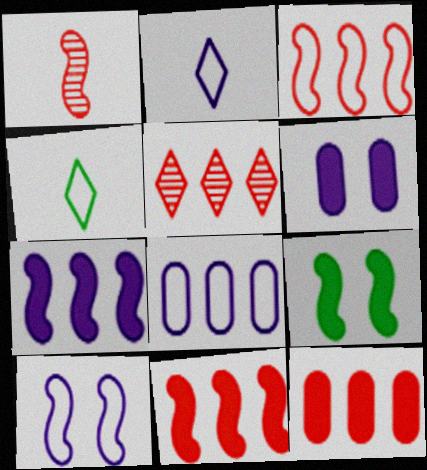[[2, 8, 10], 
[3, 5, 12]]